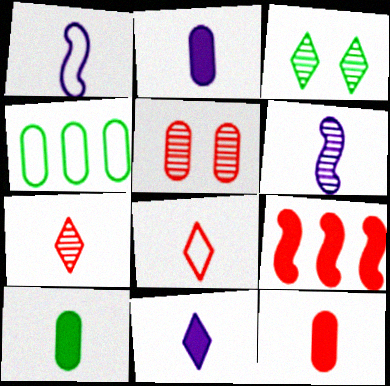[[1, 7, 10], 
[2, 4, 5], 
[2, 10, 12], 
[5, 8, 9], 
[6, 8, 10]]